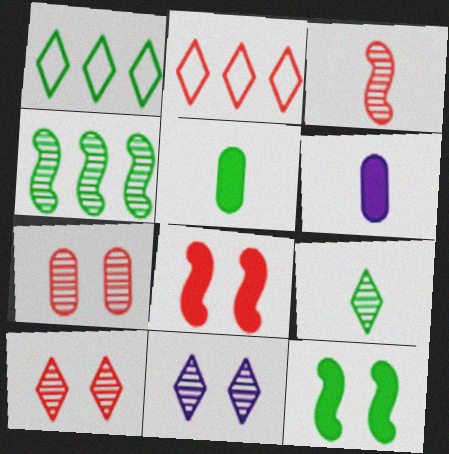[]